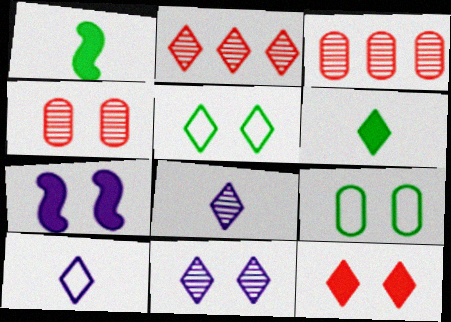[[4, 5, 7], 
[5, 11, 12]]